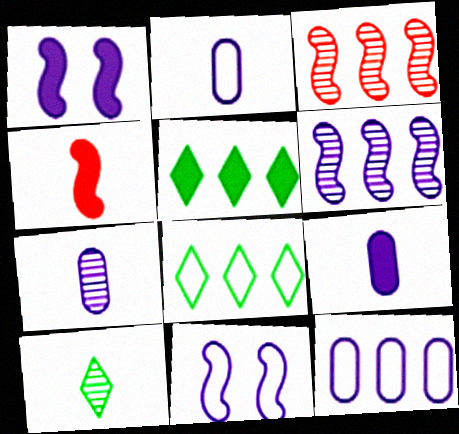[[2, 4, 10], 
[2, 7, 9], 
[3, 5, 12]]